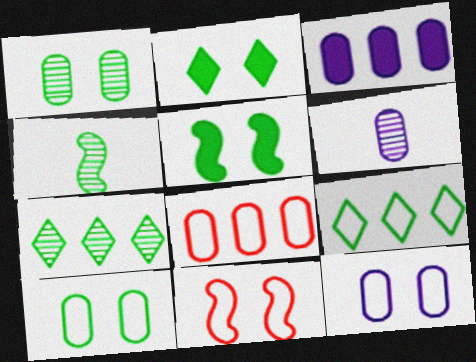[[1, 4, 7], 
[3, 6, 12]]